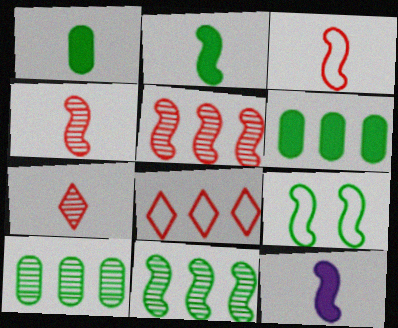[[2, 9, 11], 
[5, 9, 12]]